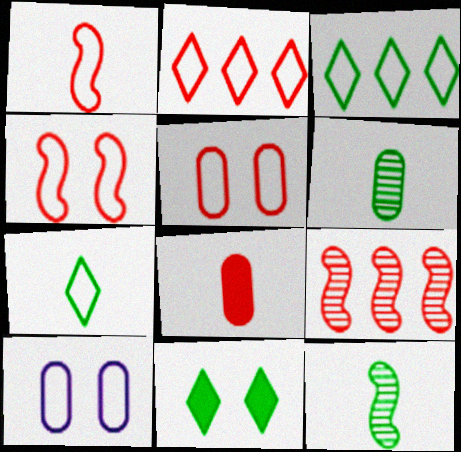[[1, 2, 5], 
[1, 3, 10]]